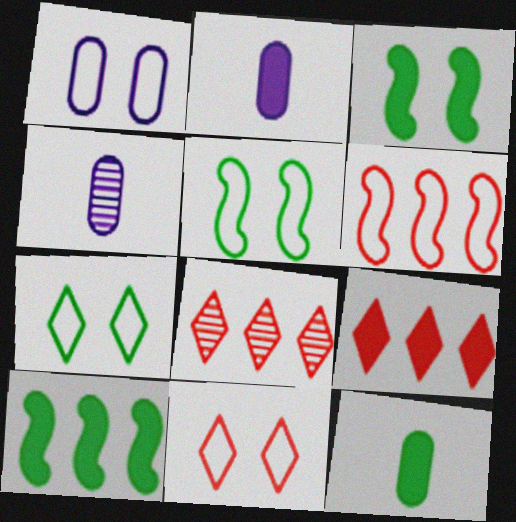[[1, 5, 11], 
[2, 3, 9], 
[2, 5, 8], 
[4, 5, 9], 
[4, 10, 11]]